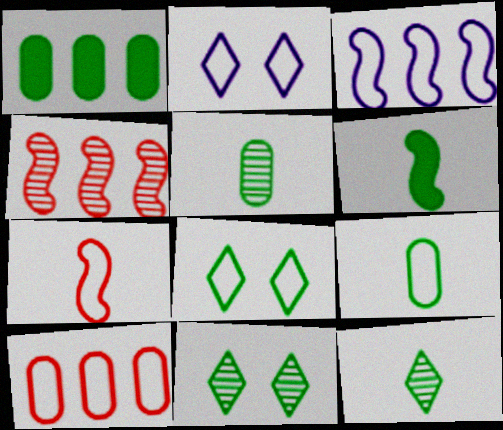[[6, 9, 12]]